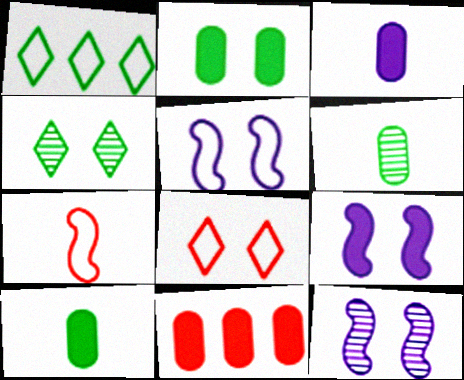[[2, 3, 11], 
[2, 8, 12], 
[5, 9, 12]]